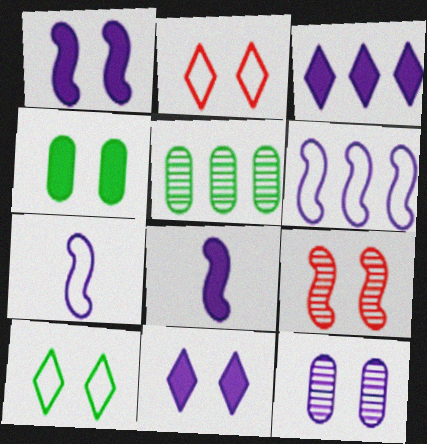[[2, 5, 8], 
[3, 7, 12]]